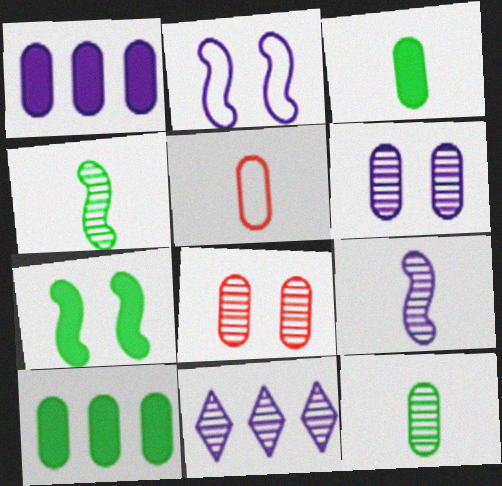[[4, 8, 11], 
[5, 6, 10], 
[5, 7, 11], 
[6, 9, 11]]